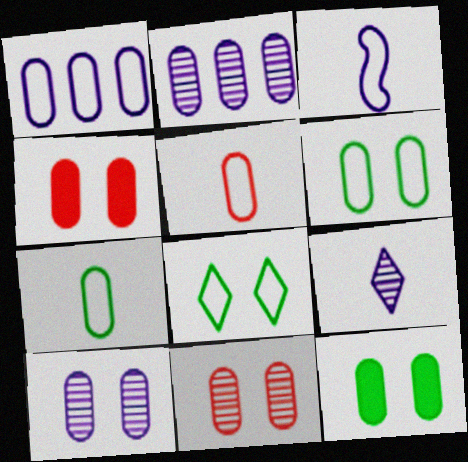[[1, 5, 6], 
[2, 4, 7], 
[2, 5, 12], 
[4, 6, 10]]